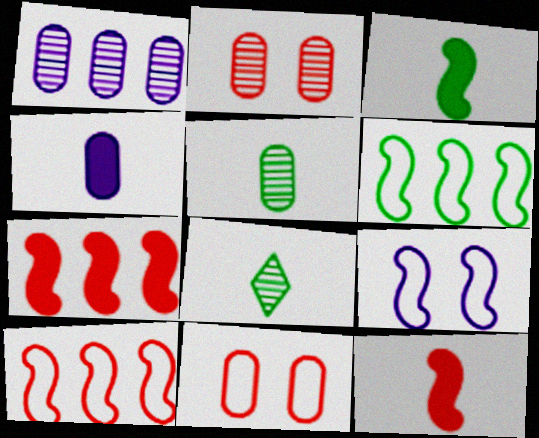[[1, 2, 5]]